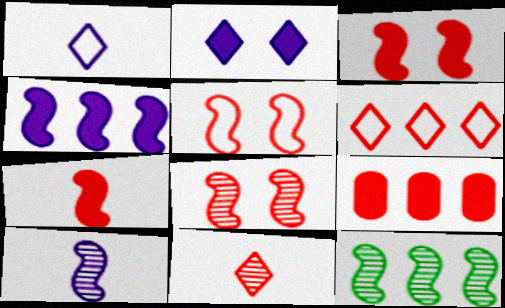[[3, 5, 8], 
[5, 9, 11], 
[8, 10, 12]]